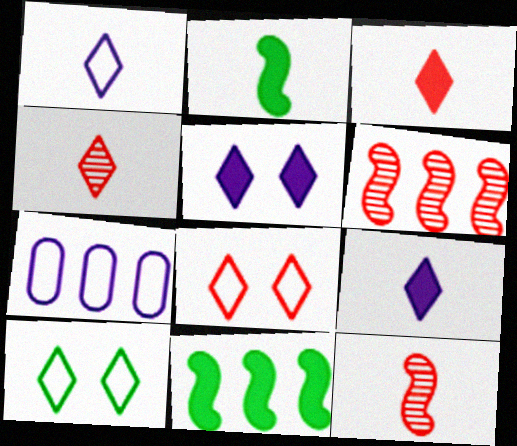[]